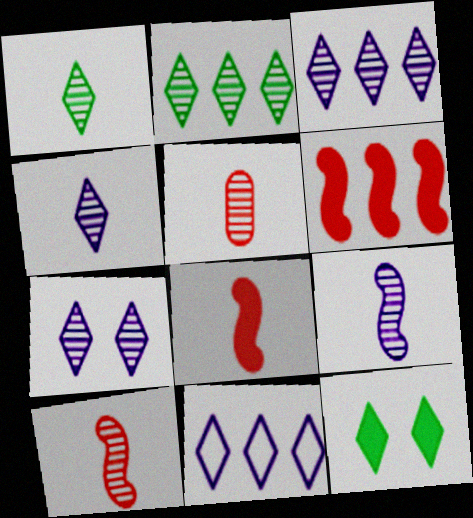[[1, 5, 9], 
[3, 4, 7]]